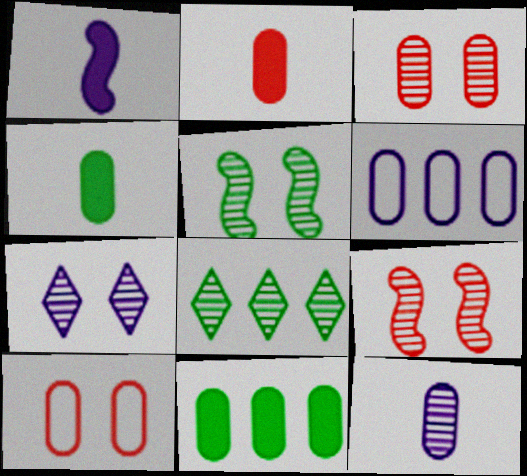[[1, 6, 7], 
[1, 8, 10], 
[3, 4, 6], 
[3, 5, 7], 
[8, 9, 12], 
[10, 11, 12]]